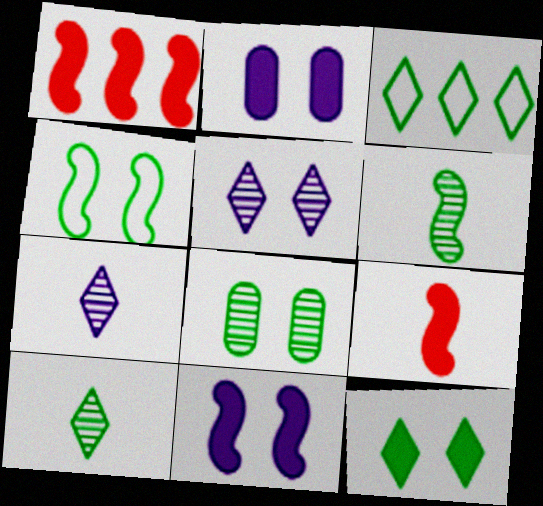[[3, 10, 12], 
[4, 8, 12]]